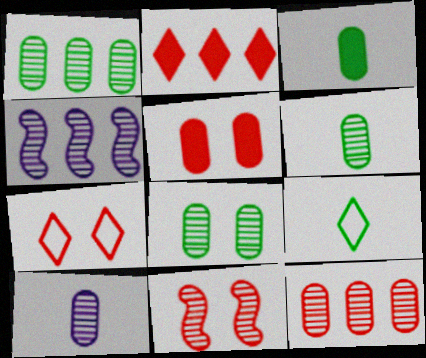[[1, 6, 8], 
[3, 4, 7], 
[4, 5, 9], 
[5, 7, 11], 
[8, 10, 12]]